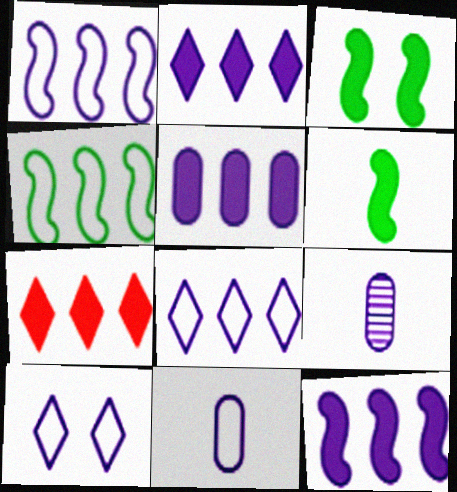[[1, 10, 11], 
[2, 5, 12], 
[9, 10, 12]]